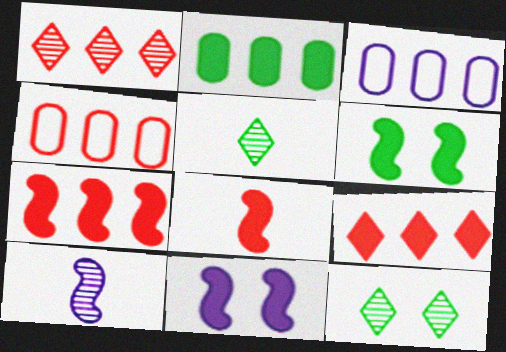[[1, 4, 7], 
[3, 8, 12], 
[4, 5, 11]]